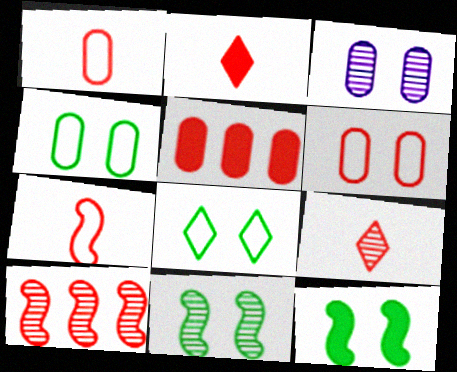[[2, 6, 10]]